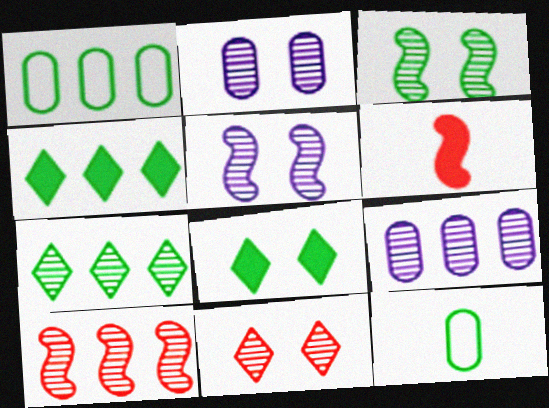[[2, 3, 11], 
[3, 4, 12], 
[7, 9, 10]]